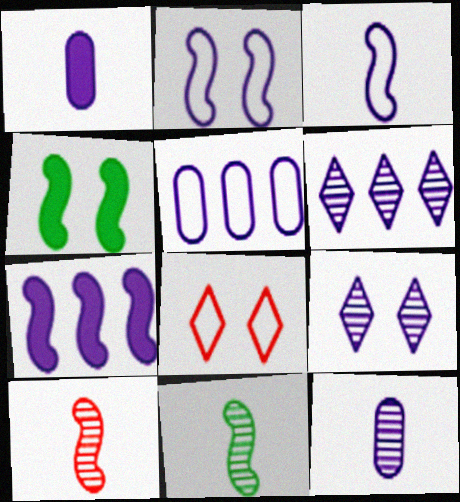[[1, 2, 6], 
[5, 6, 7]]